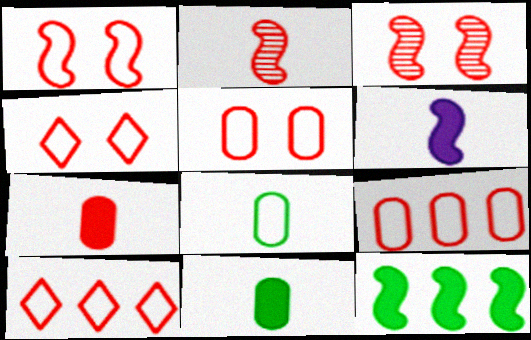[[1, 4, 5], 
[3, 7, 10]]